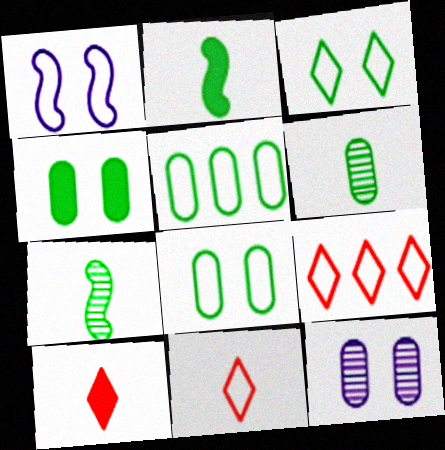[[1, 5, 11], 
[2, 9, 12], 
[4, 5, 6]]